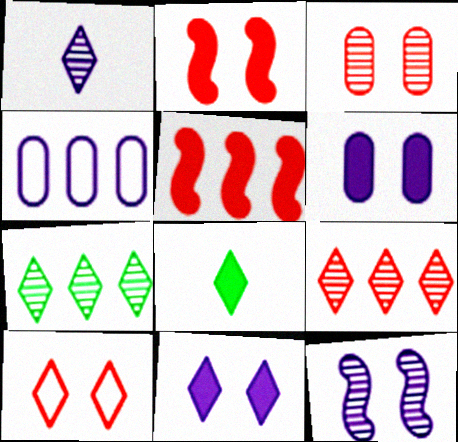[[2, 3, 10], 
[4, 5, 7], 
[5, 6, 8]]